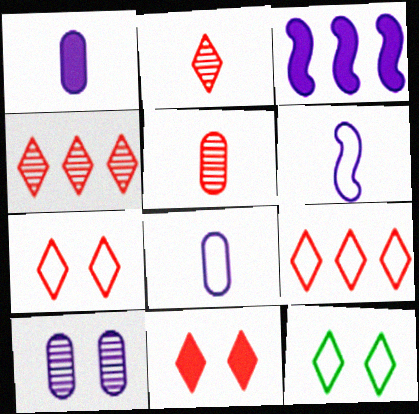[[2, 9, 11], 
[3, 5, 12]]